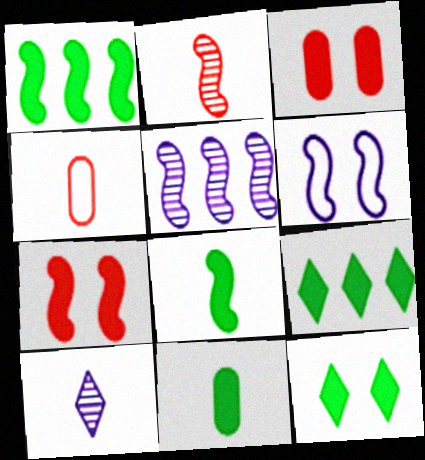[[1, 2, 6], 
[1, 11, 12], 
[4, 5, 12], 
[4, 8, 10]]